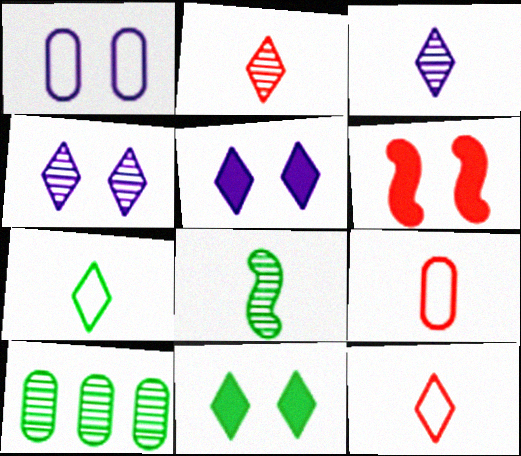[]